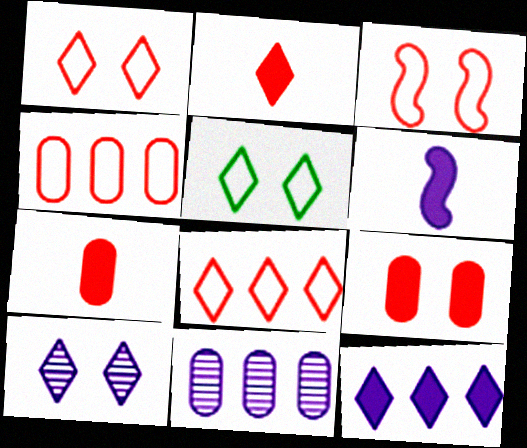[]